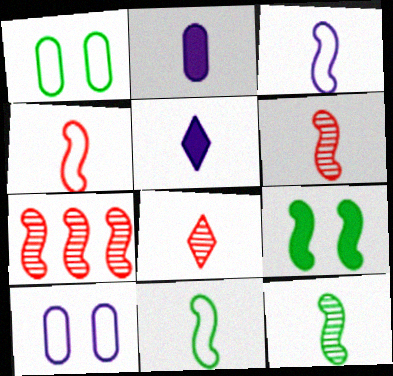[[1, 5, 7], 
[2, 8, 11], 
[3, 4, 11], 
[3, 7, 9]]